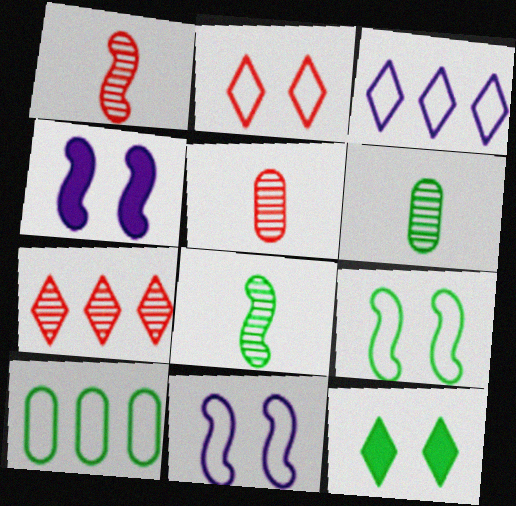[[8, 10, 12]]